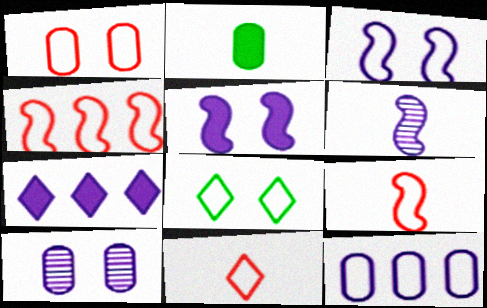[[1, 3, 8], 
[1, 4, 11], 
[2, 6, 11], 
[8, 9, 12]]